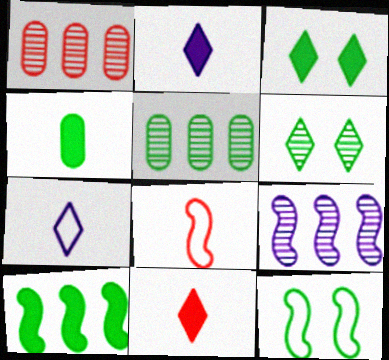[[1, 2, 12], 
[3, 4, 10]]